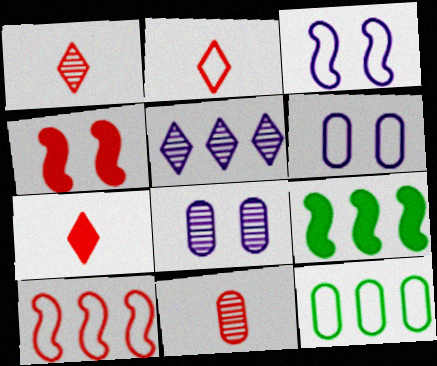[[1, 2, 7], 
[1, 6, 9], 
[2, 3, 12], 
[2, 8, 9]]